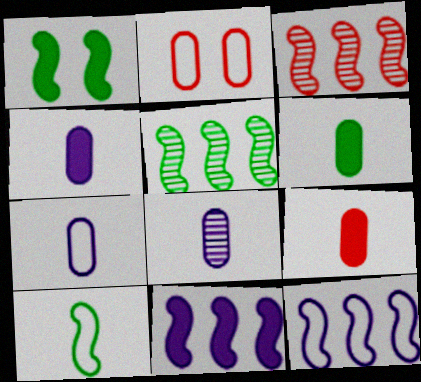[[1, 5, 10], 
[4, 6, 9], 
[4, 7, 8]]